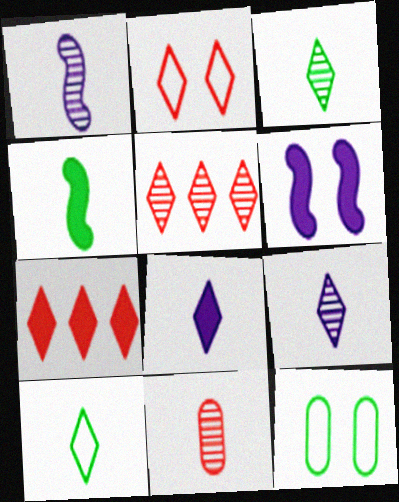[[1, 3, 11], 
[1, 7, 12]]